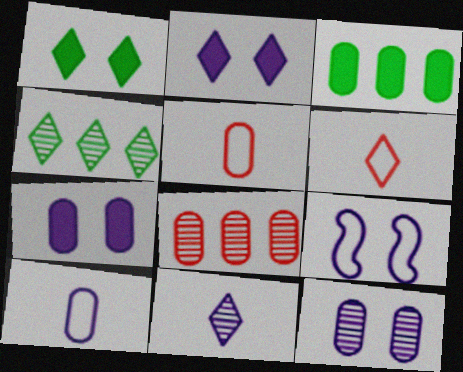[[2, 4, 6], 
[2, 9, 12], 
[3, 5, 12]]